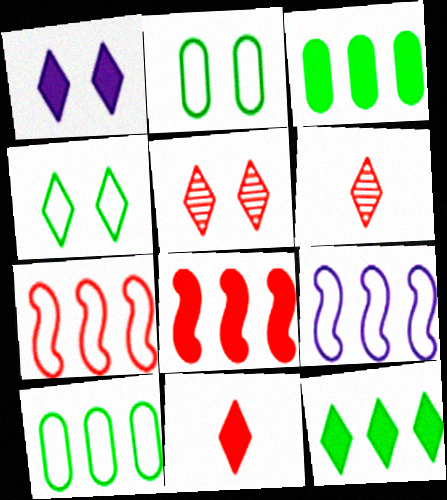[[1, 4, 5], 
[1, 11, 12]]